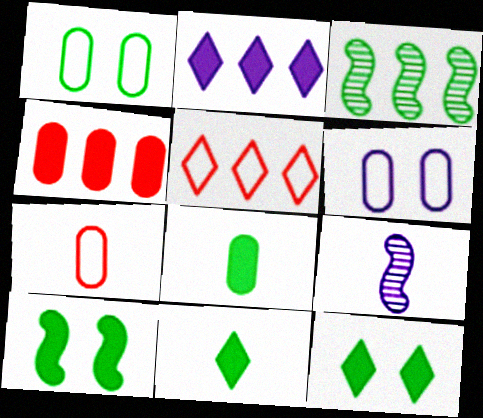[[1, 3, 11], 
[2, 6, 9], 
[7, 9, 11]]